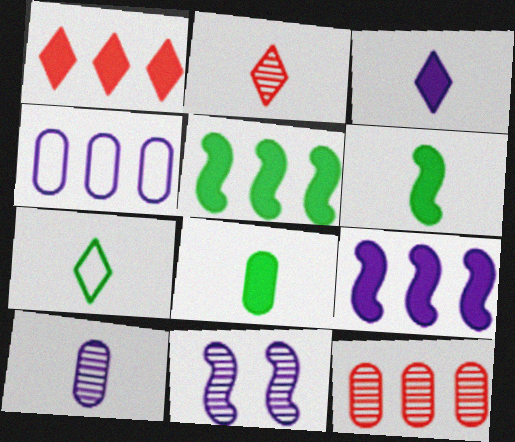[[2, 3, 7], 
[3, 4, 11]]